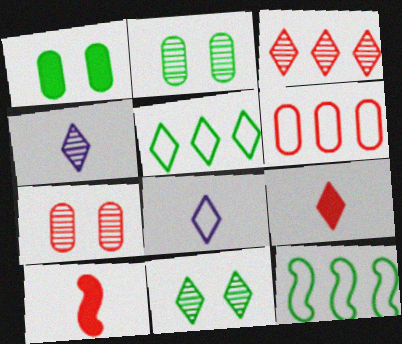[[3, 4, 11]]